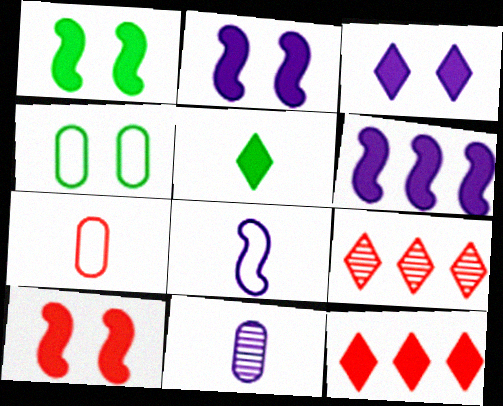[[1, 2, 10], 
[3, 5, 12], 
[7, 9, 10]]